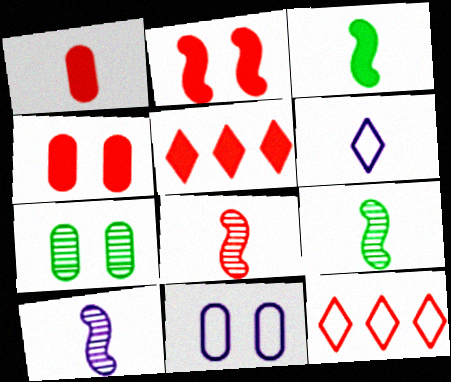[[1, 2, 5], 
[1, 6, 9], 
[4, 7, 11], 
[4, 8, 12], 
[5, 9, 11], 
[8, 9, 10]]